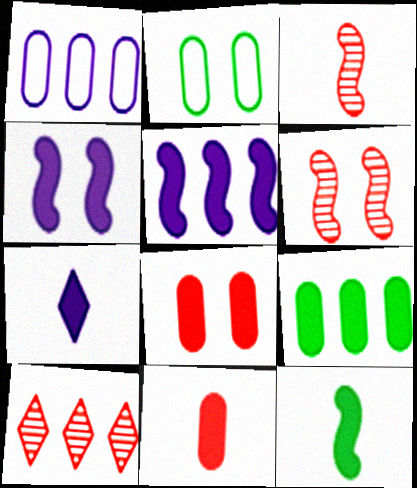[[7, 11, 12]]